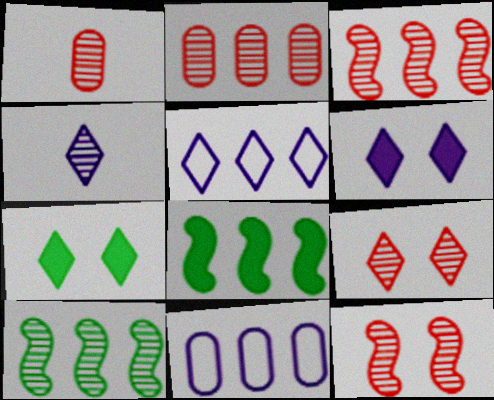[[1, 3, 9], 
[2, 5, 8], 
[4, 5, 6]]